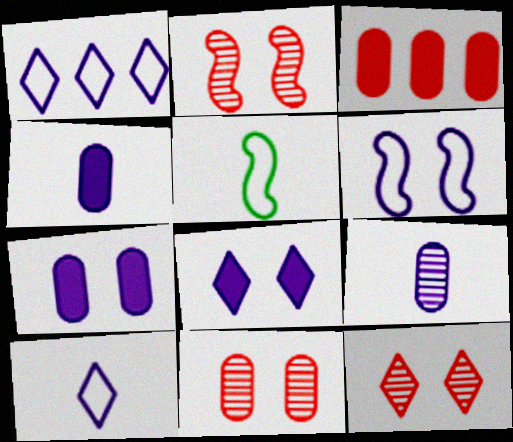[[2, 11, 12]]